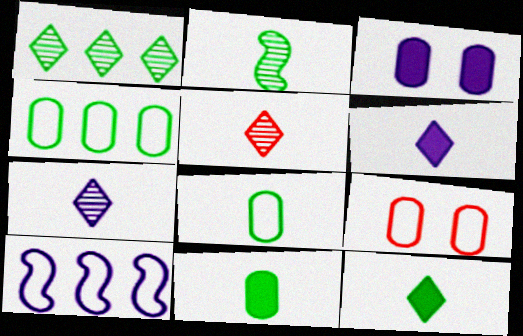[[2, 8, 12], 
[3, 7, 10]]